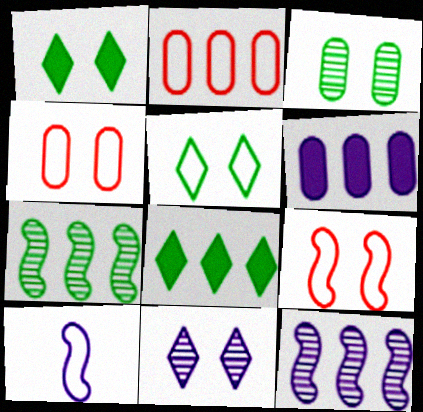[[2, 5, 10], 
[2, 8, 12], 
[6, 10, 11]]